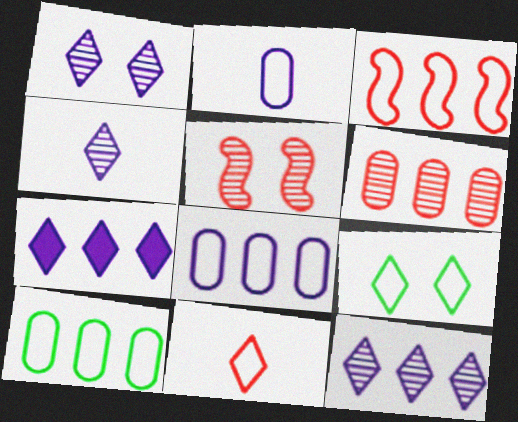[[1, 4, 12], 
[2, 3, 9]]